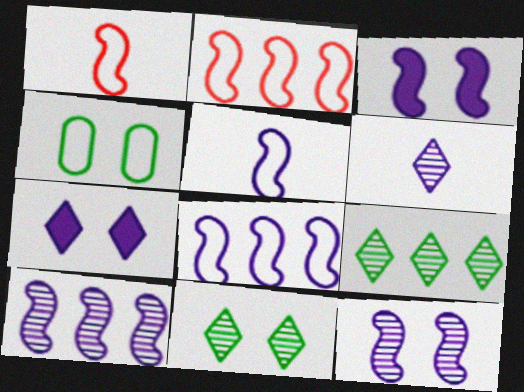[[3, 5, 10]]